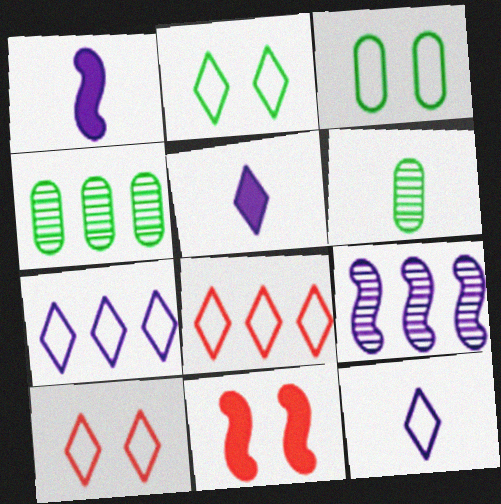[[1, 4, 10], 
[2, 8, 12], 
[4, 11, 12], 
[6, 7, 11]]